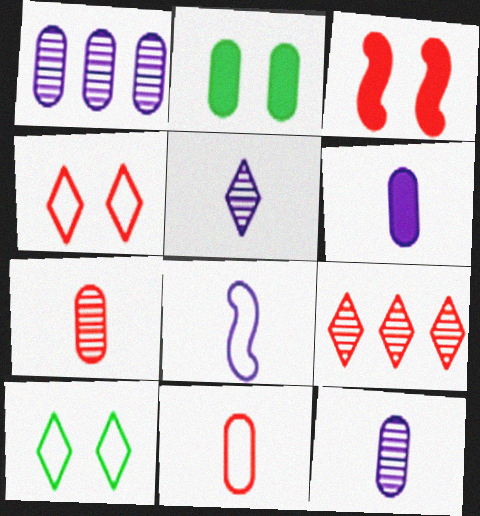[[1, 2, 11], 
[2, 8, 9], 
[3, 9, 11], 
[5, 6, 8]]